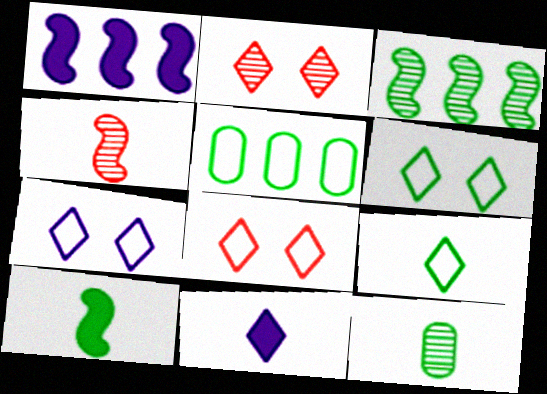[[1, 8, 12], 
[6, 7, 8], 
[9, 10, 12]]